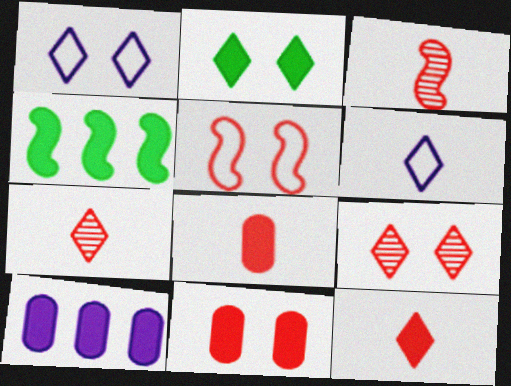[[1, 2, 9], 
[5, 9, 11]]